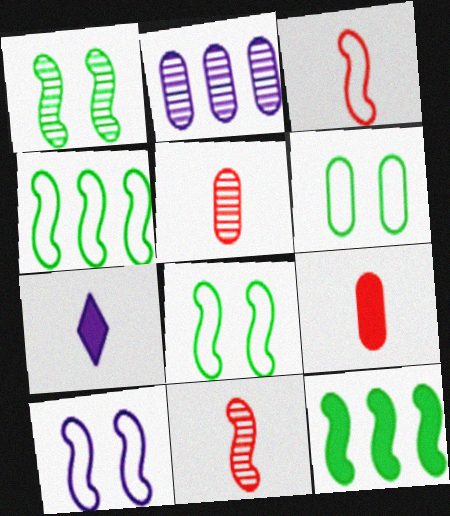[[2, 6, 9], 
[2, 7, 10], 
[3, 4, 10], 
[10, 11, 12]]